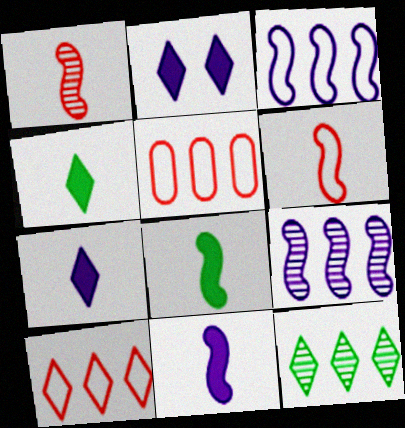[]